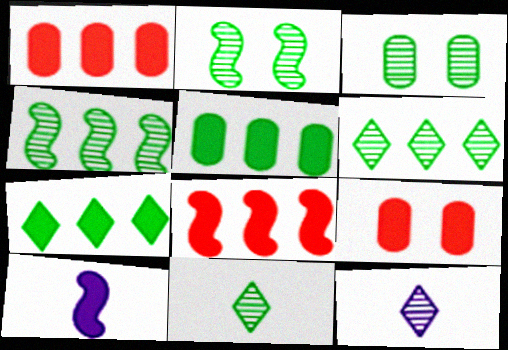[[3, 4, 11], 
[7, 9, 10]]